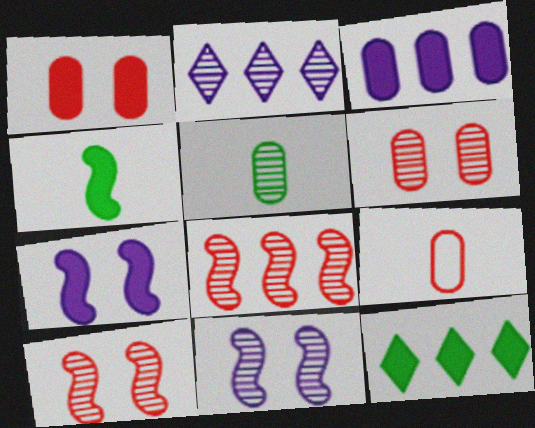[[2, 5, 10], 
[9, 11, 12]]